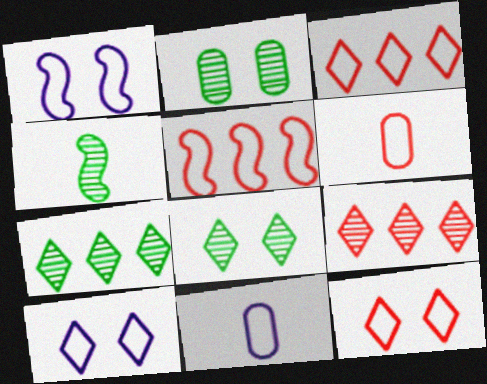[[2, 4, 7], 
[5, 6, 12]]